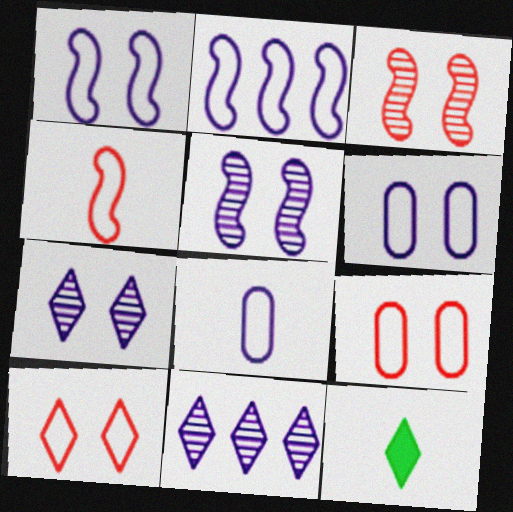[[10, 11, 12]]